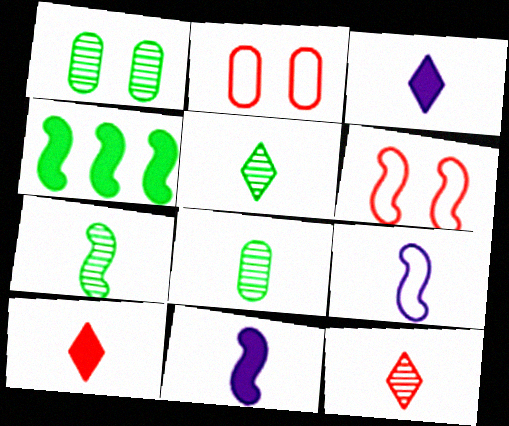[[5, 7, 8], 
[8, 9, 10]]